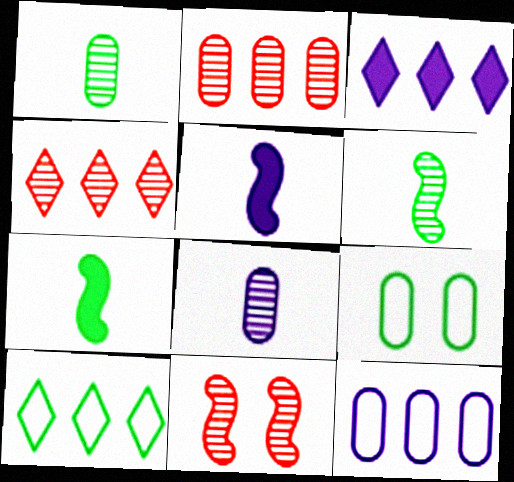[[3, 4, 10], 
[4, 5, 9]]